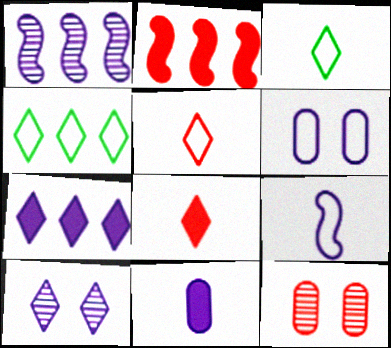[[2, 5, 12], 
[4, 8, 10]]